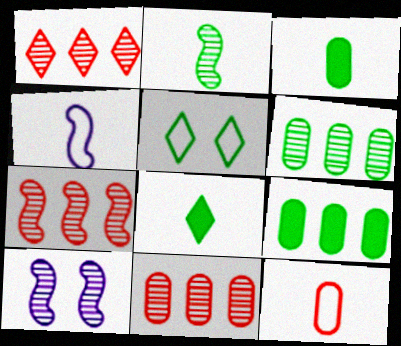[[1, 7, 11], 
[2, 5, 9], 
[2, 7, 10]]